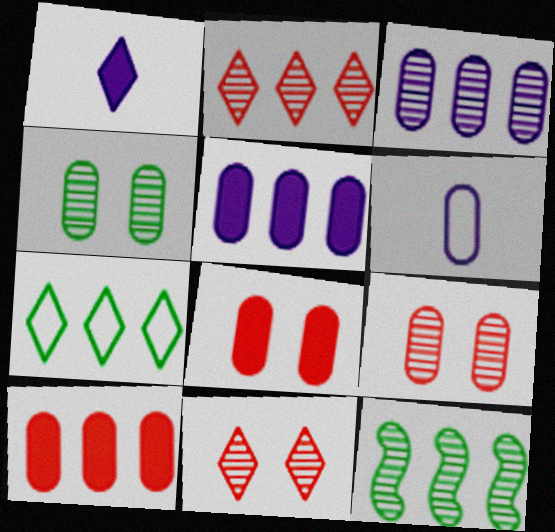[[1, 7, 11], 
[2, 3, 12], 
[4, 6, 10]]